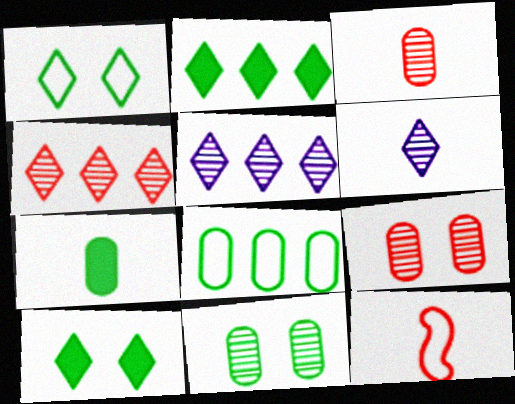[[6, 7, 12], 
[7, 8, 11]]